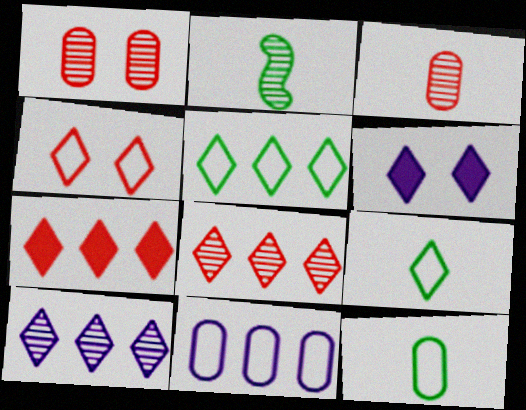[[1, 2, 10], 
[5, 7, 10], 
[6, 8, 9]]